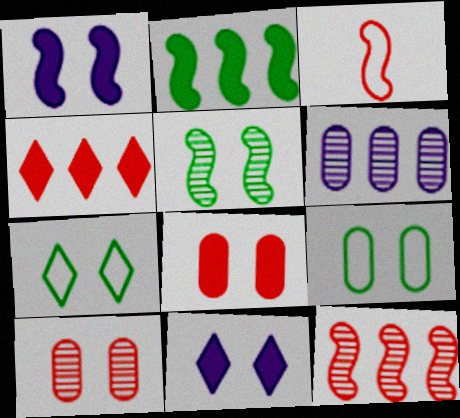[[1, 7, 10], 
[3, 4, 10]]